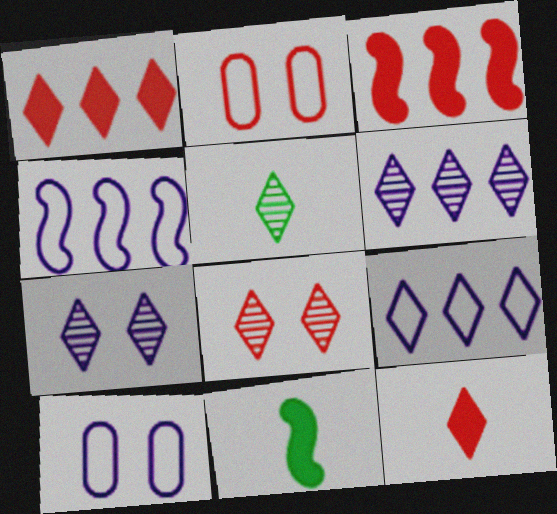[[2, 6, 11], 
[3, 5, 10], 
[5, 6, 8]]